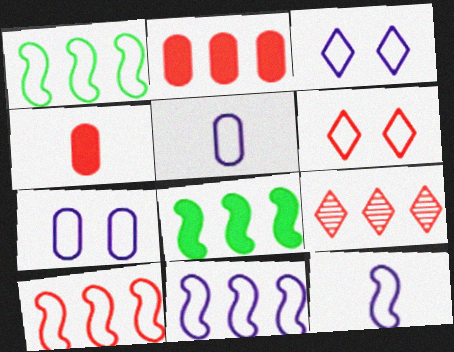[[1, 5, 6], 
[1, 10, 11], 
[2, 9, 10], 
[3, 5, 11]]